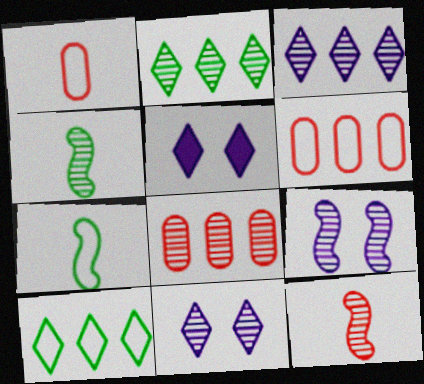[[4, 5, 6], 
[4, 8, 11], 
[5, 7, 8]]